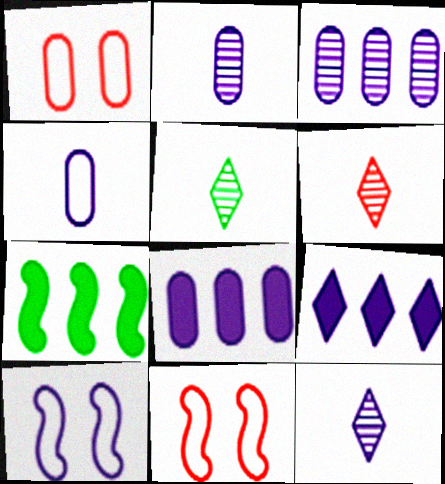[[1, 7, 12], 
[2, 9, 10], 
[5, 6, 12], 
[5, 8, 11], 
[8, 10, 12]]